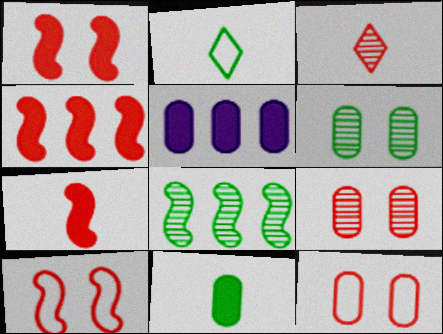[[1, 4, 7], 
[3, 4, 12]]